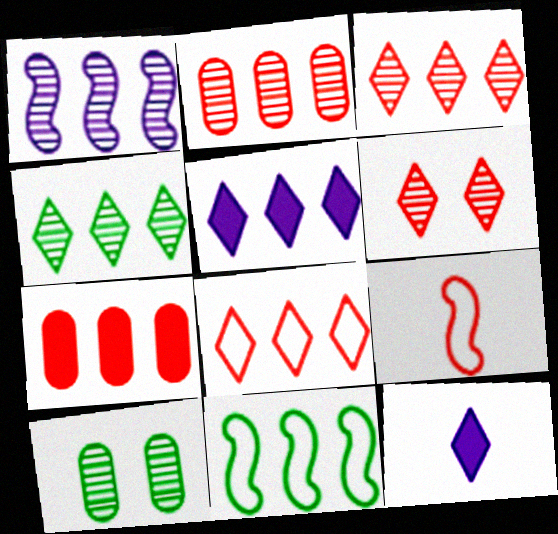[[1, 2, 4], 
[2, 5, 11], 
[4, 5, 8], 
[5, 9, 10], 
[6, 7, 9]]